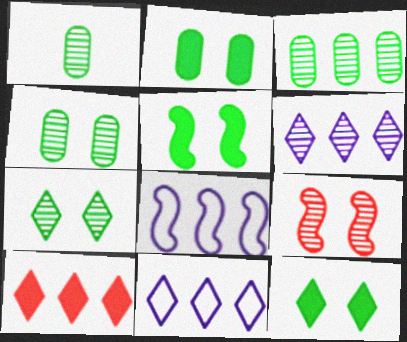[[1, 3, 4], 
[1, 6, 9], 
[2, 5, 12], 
[3, 8, 10]]